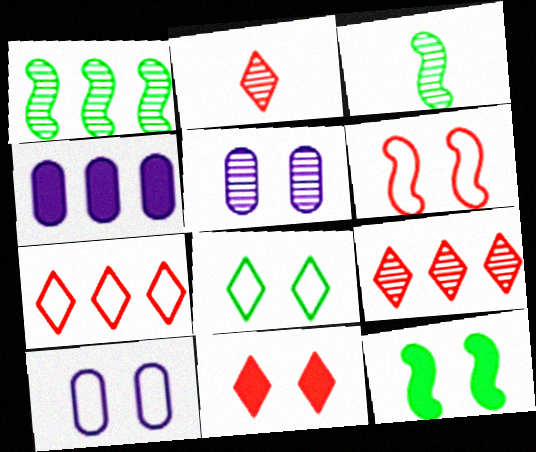[[1, 2, 5], 
[1, 4, 7], 
[2, 7, 11], 
[3, 5, 9], 
[6, 8, 10]]